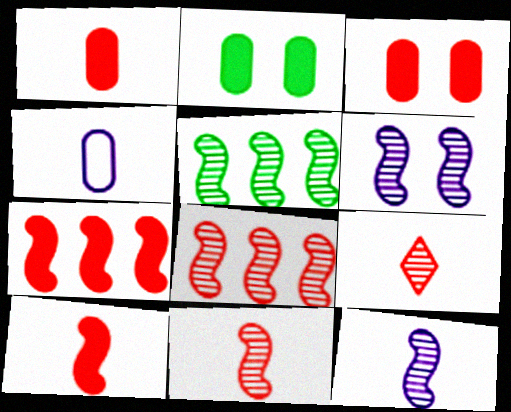[[5, 6, 11]]